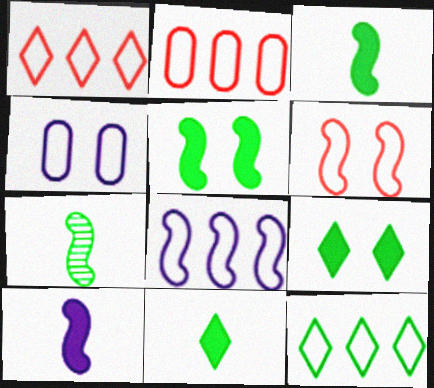[[2, 8, 12]]